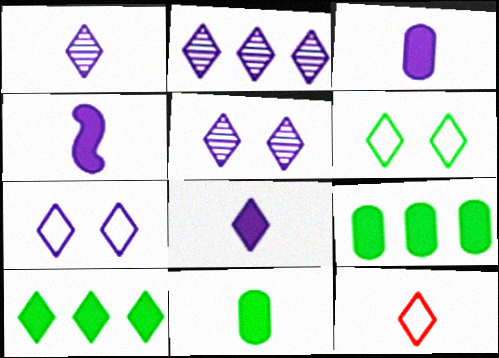[[1, 2, 5], 
[2, 7, 8], 
[3, 4, 8], 
[5, 10, 12]]